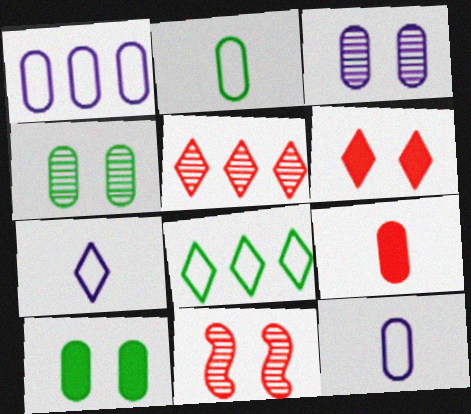[[1, 4, 9]]